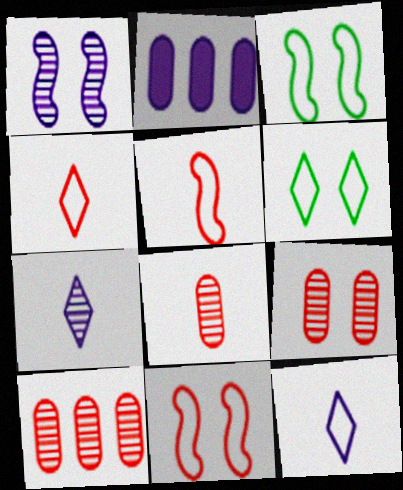[[1, 2, 12], 
[8, 9, 10]]